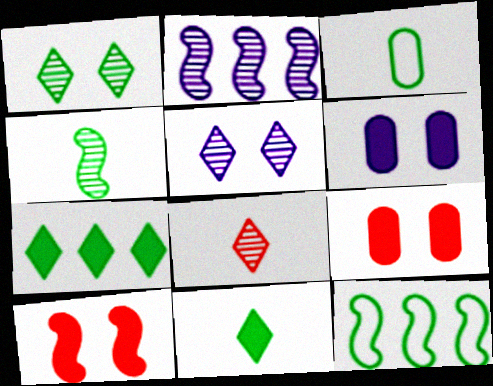[[3, 4, 11], 
[6, 8, 12]]